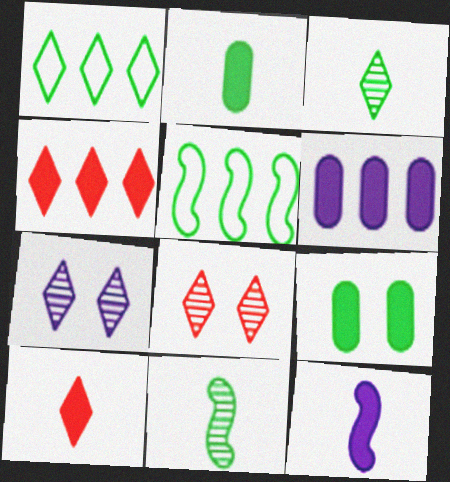[[1, 7, 10], 
[1, 9, 11], 
[2, 10, 12], 
[3, 5, 9], 
[4, 9, 12]]